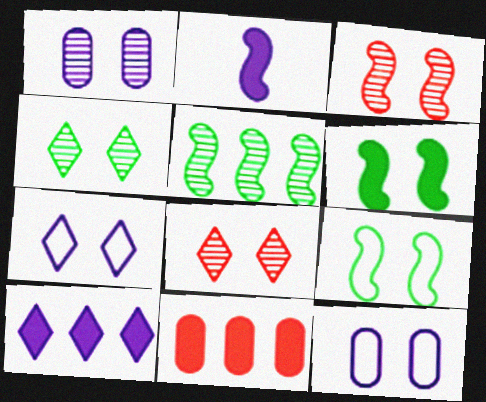[[1, 3, 4], 
[6, 8, 12]]